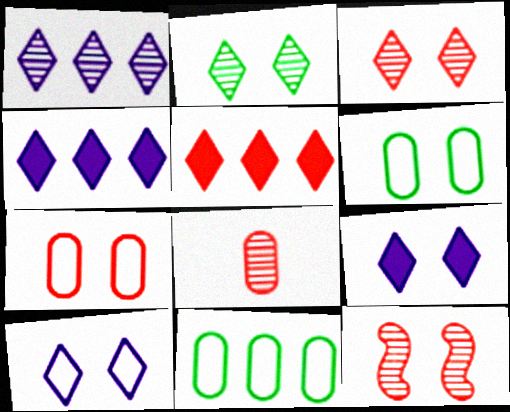[[6, 9, 12]]